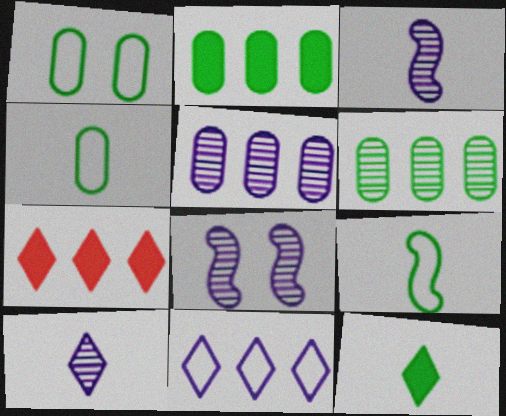[[1, 3, 7], 
[4, 7, 8], 
[5, 8, 10]]